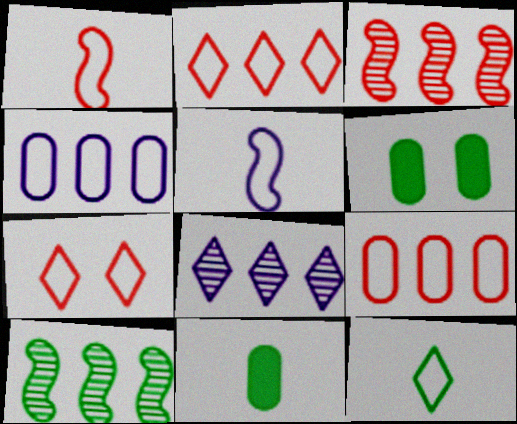[[1, 6, 8], 
[1, 7, 9], 
[6, 10, 12]]